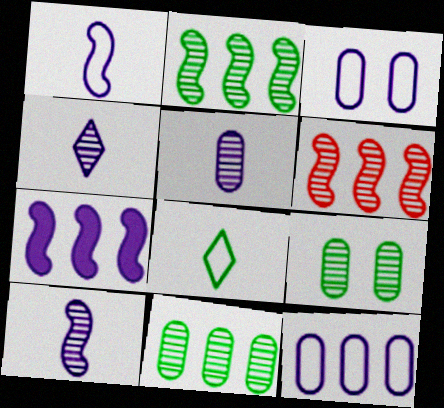[[3, 4, 7], 
[4, 5, 10], 
[4, 6, 9]]